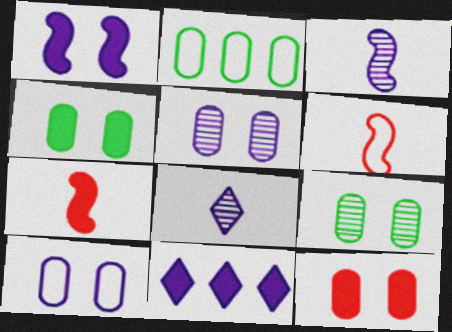[[3, 10, 11], 
[4, 7, 11], 
[6, 9, 11], 
[9, 10, 12]]